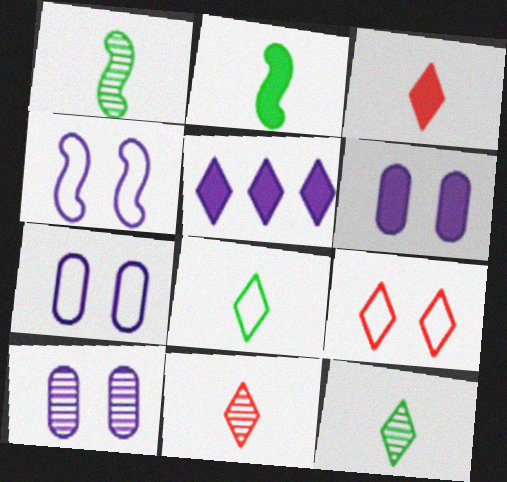[[5, 9, 12], 
[6, 7, 10]]